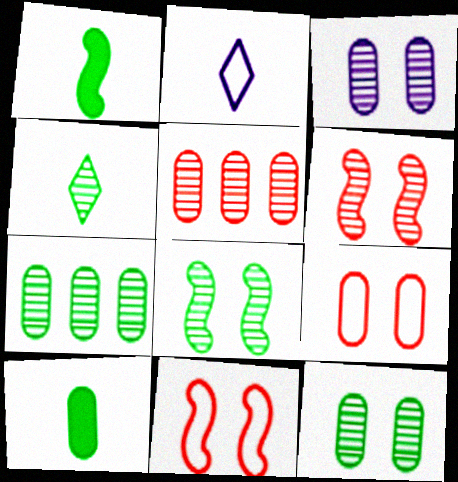[[4, 7, 8]]